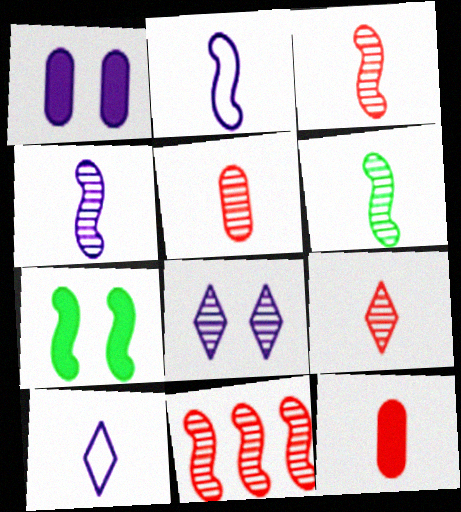[[2, 7, 11], 
[3, 4, 6], 
[3, 5, 9], 
[6, 10, 12]]